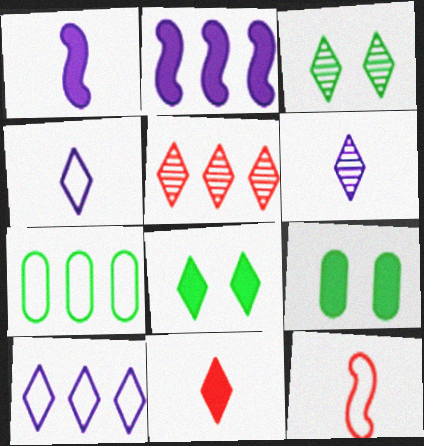[[2, 5, 7], 
[2, 9, 11], 
[3, 5, 6], 
[3, 10, 11], 
[4, 5, 8]]